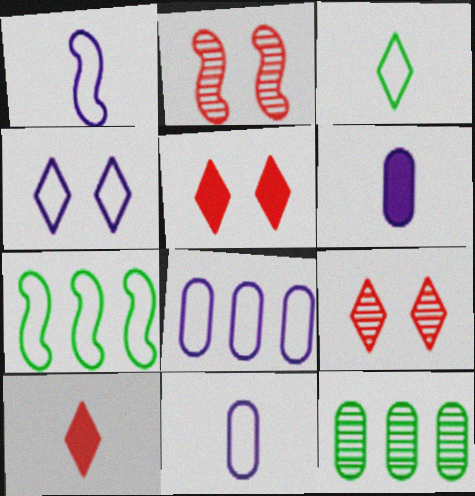[[1, 4, 8], 
[1, 5, 12], 
[6, 7, 9]]